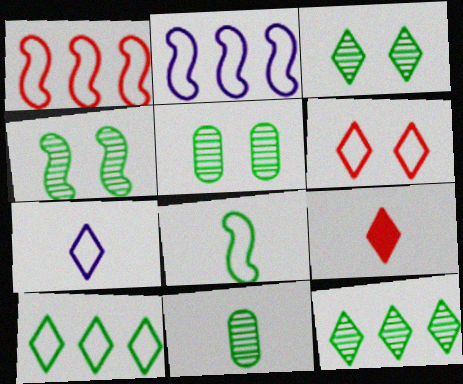[[2, 5, 9], 
[3, 4, 5], 
[4, 11, 12], 
[6, 7, 10]]